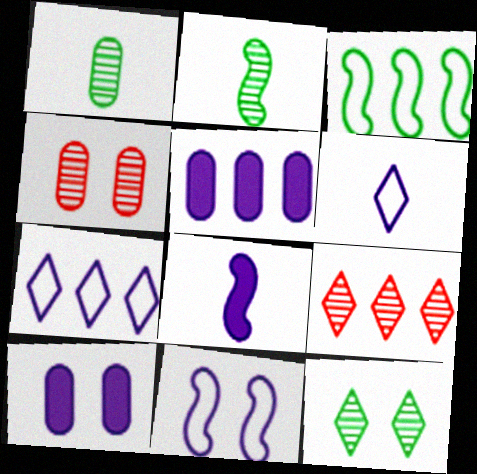[[3, 5, 9]]